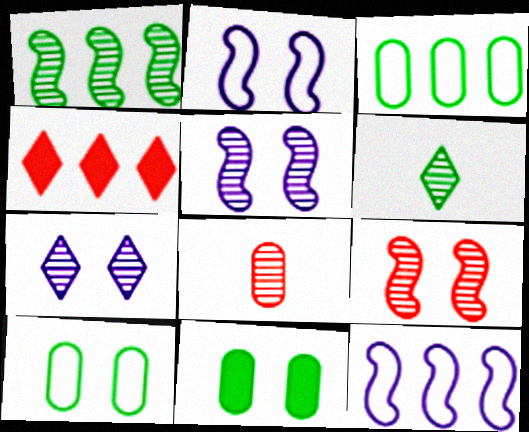[[1, 7, 8]]